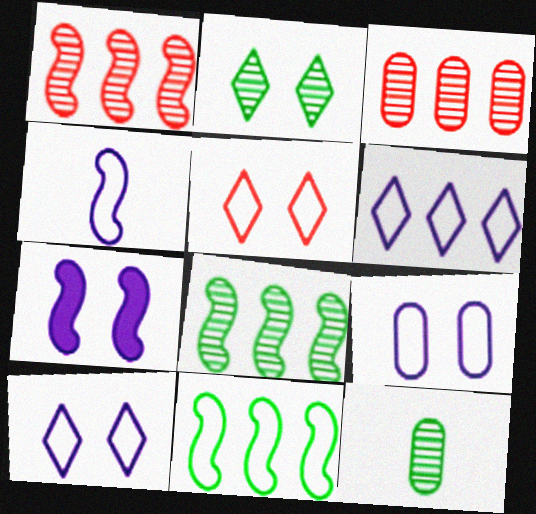[[2, 8, 12], 
[4, 6, 9]]